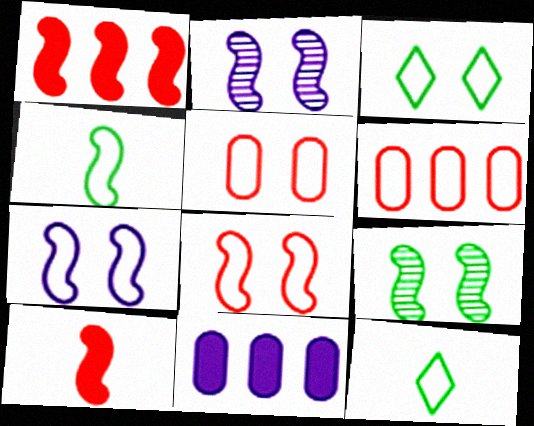[[1, 2, 4], 
[3, 5, 7], 
[6, 7, 12]]